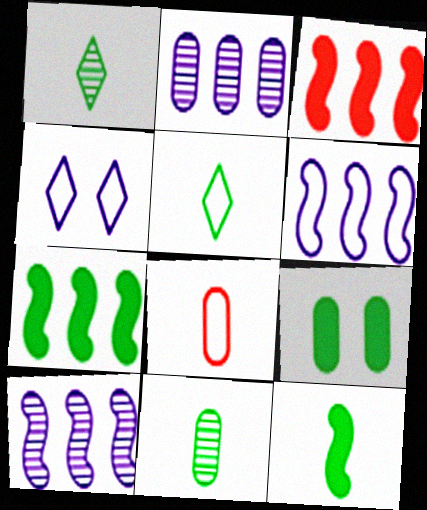[[2, 8, 9], 
[3, 4, 11], 
[5, 11, 12]]